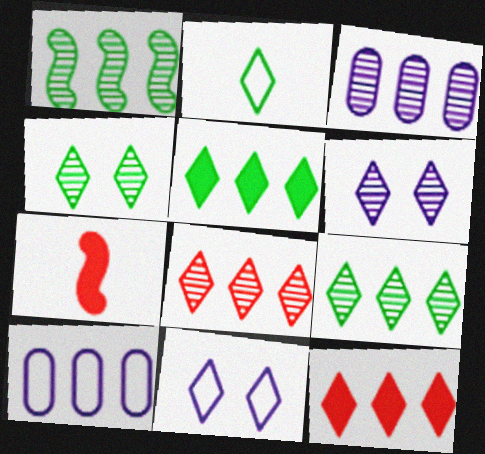[[1, 3, 8], 
[1, 10, 12], 
[2, 4, 5], 
[2, 6, 12], 
[4, 7, 10]]